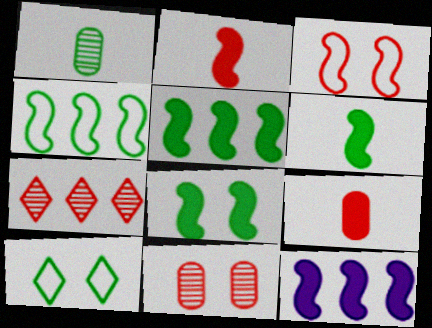[[1, 5, 10], 
[2, 8, 12], 
[3, 7, 9], 
[5, 6, 8]]